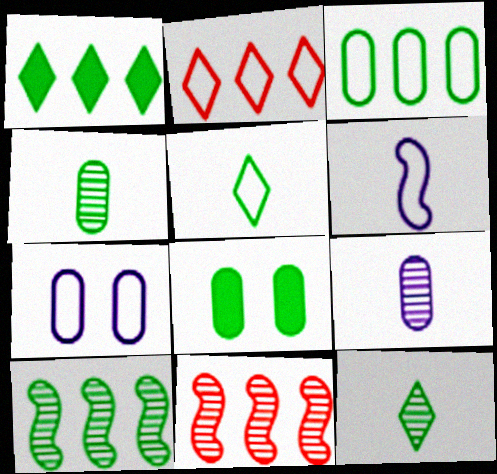[[1, 3, 10], 
[3, 4, 8], 
[5, 8, 10]]